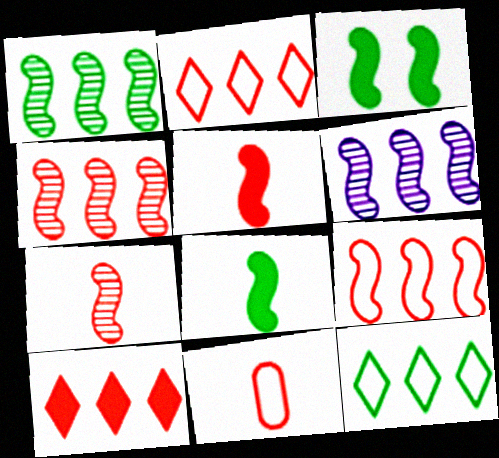[[1, 4, 6]]